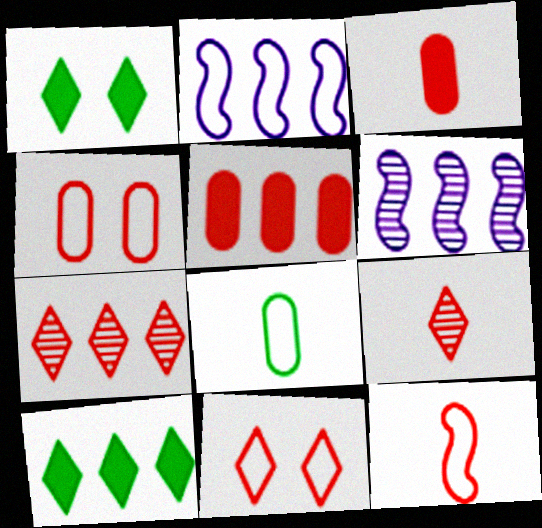[[2, 8, 11], 
[3, 9, 12]]